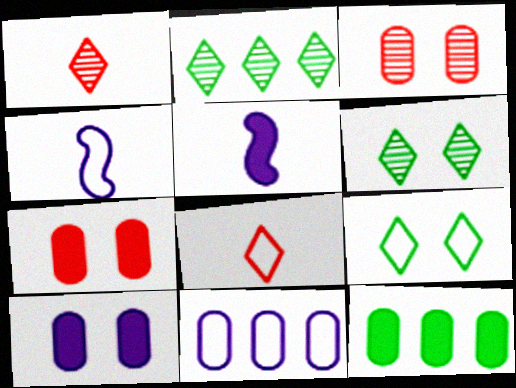[[2, 4, 7]]